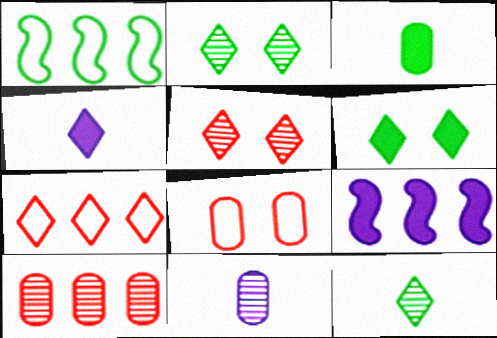[[1, 2, 3], 
[2, 4, 7], 
[8, 9, 12]]